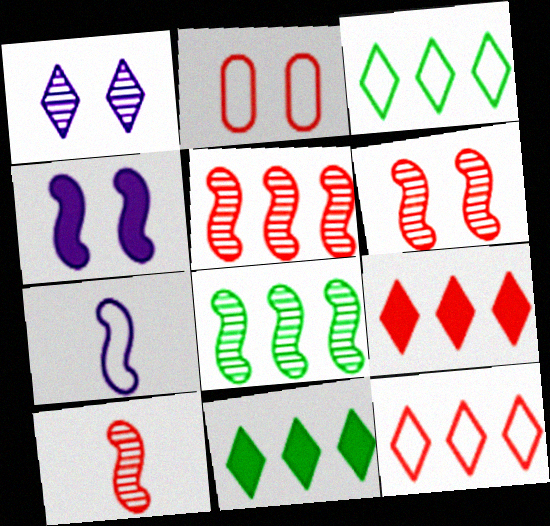[[2, 3, 7], 
[2, 9, 10], 
[5, 6, 10]]